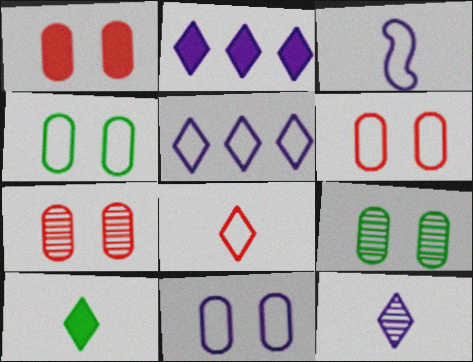[[1, 6, 7], 
[1, 9, 11], 
[3, 5, 11], 
[4, 6, 11], 
[8, 10, 12]]